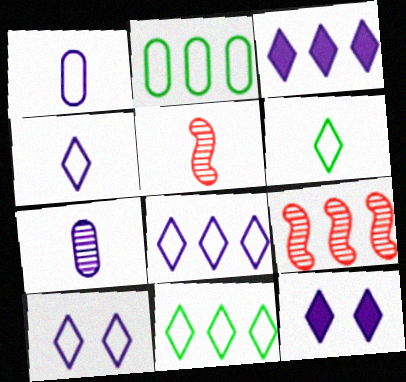[[2, 3, 9], 
[2, 5, 12], 
[4, 8, 10]]